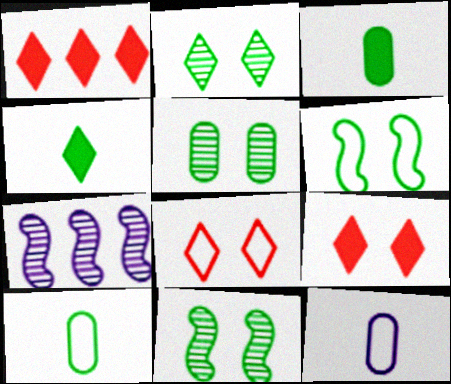[[1, 11, 12], 
[2, 5, 11], 
[3, 7, 8], 
[7, 9, 10]]